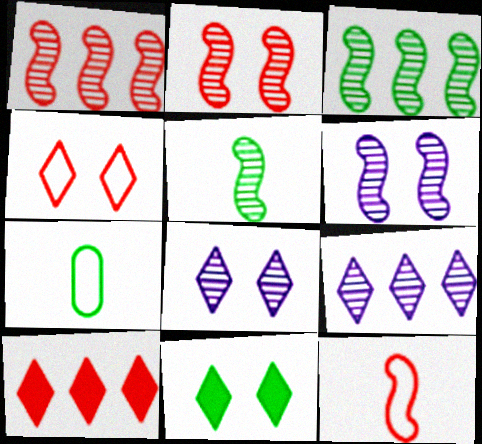[[1, 5, 6], 
[3, 7, 11], 
[4, 8, 11], 
[6, 7, 10]]